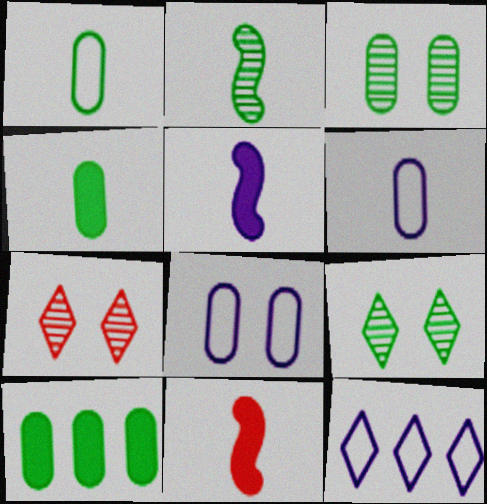[[1, 3, 10], 
[3, 11, 12]]